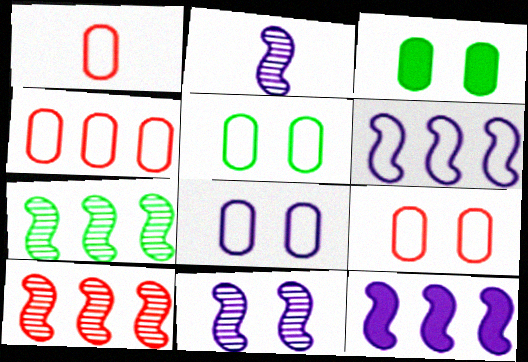[[1, 4, 9], 
[5, 8, 9]]